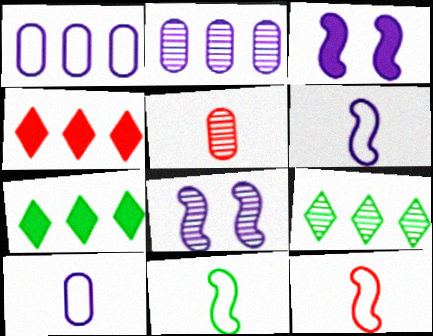[[5, 8, 9], 
[6, 11, 12]]